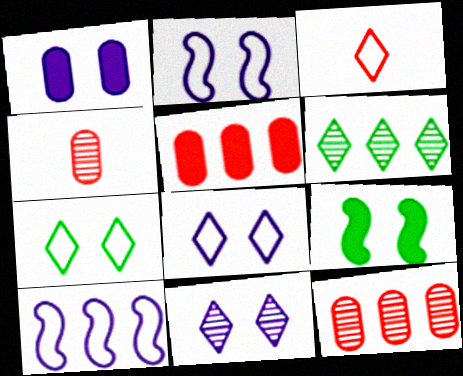[[1, 2, 11], 
[5, 6, 10]]